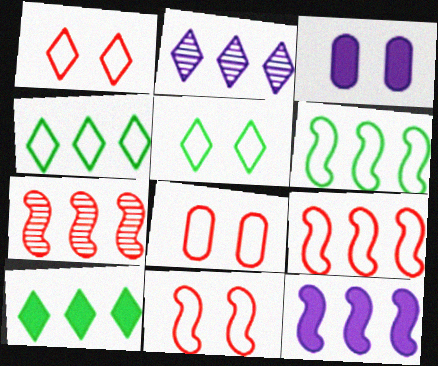[[1, 8, 11], 
[6, 7, 12]]